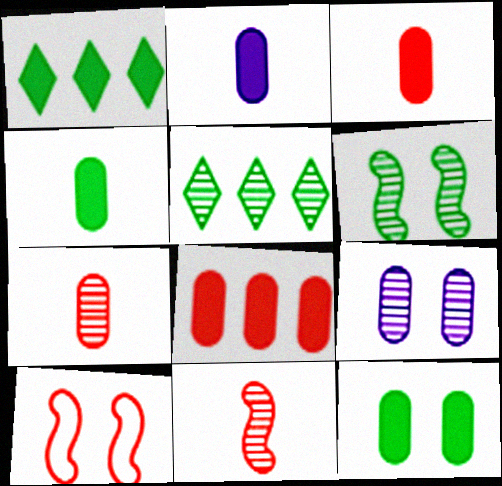[[2, 3, 4], 
[2, 5, 10], 
[2, 8, 12], 
[5, 9, 11]]